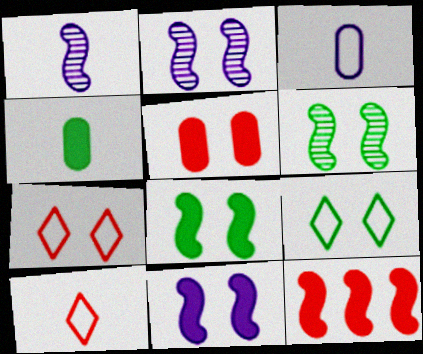[[1, 4, 10], 
[2, 5, 9]]